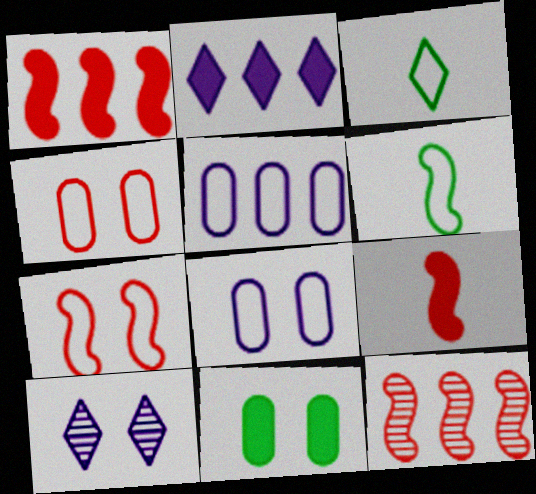[[2, 9, 11], 
[3, 5, 7], 
[7, 9, 12], 
[7, 10, 11]]